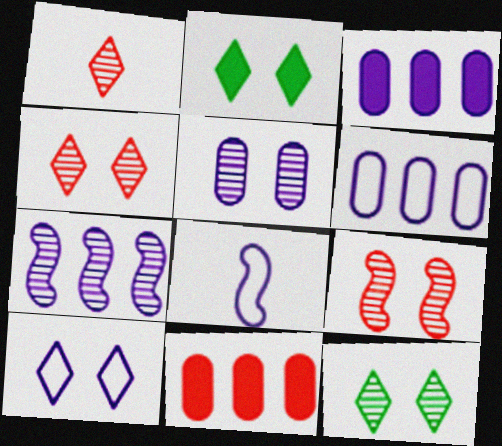[[2, 4, 10], 
[5, 9, 12], 
[6, 8, 10], 
[8, 11, 12]]